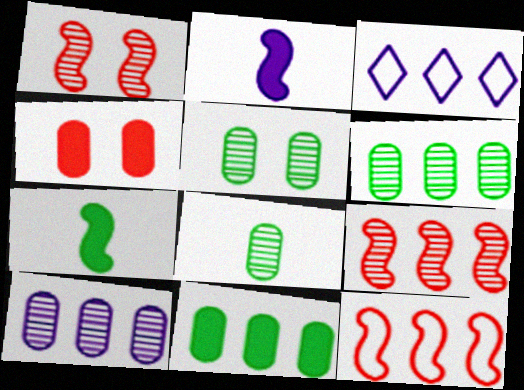[[3, 9, 11], 
[5, 6, 8]]